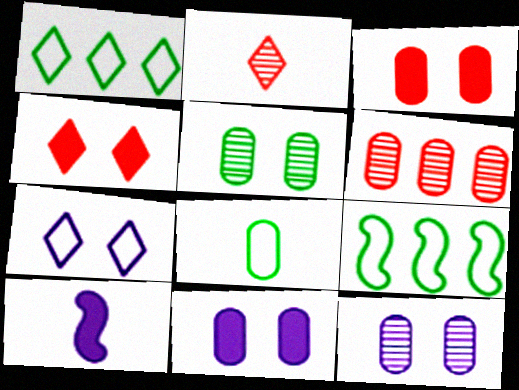[[2, 8, 10], 
[2, 9, 11], 
[6, 8, 11]]